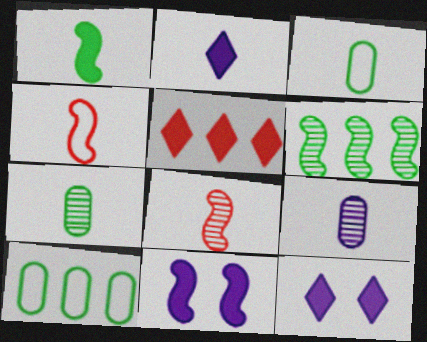[[2, 3, 8], 
[2, 4, 7], 
[4, 6, 11], 
[8, 10, 12]]